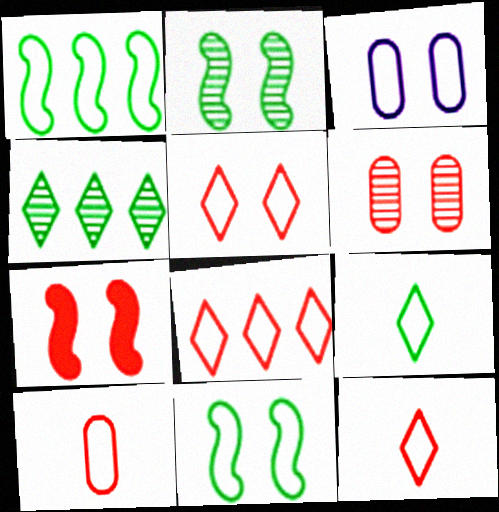[[1, 3, 12], 
[3, 5, 11], 
[5, 6, 7], 
[5, 8, 12]]